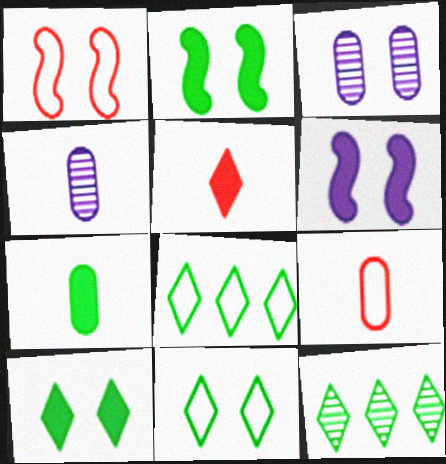[[1, 3, 10], 
[4, 7, 9], 
[6, 9, 12]]